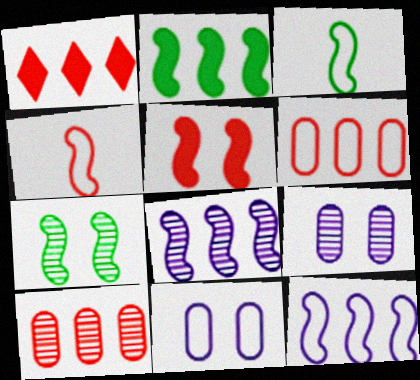[[1, 3, 9], 
[2, 3, 7], 
[3, 5, 8]]